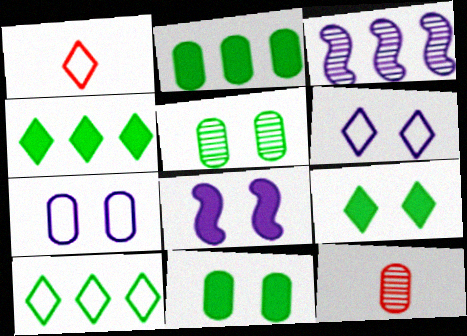[[1, 3, 11], 
[1, 6, 10], 
[2, 7, 12], 
[8, 10, 12]]